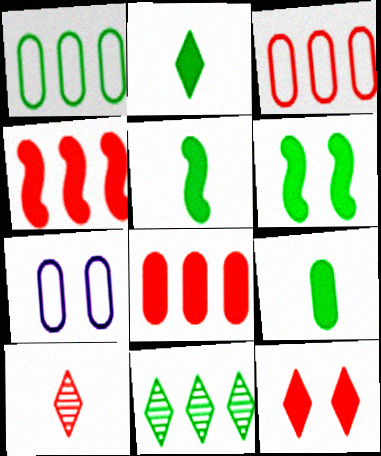[[2, 5, 9]]